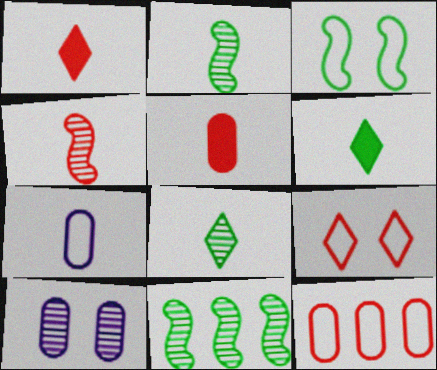[[1, 2, 7], 
[4, 6, 7]]